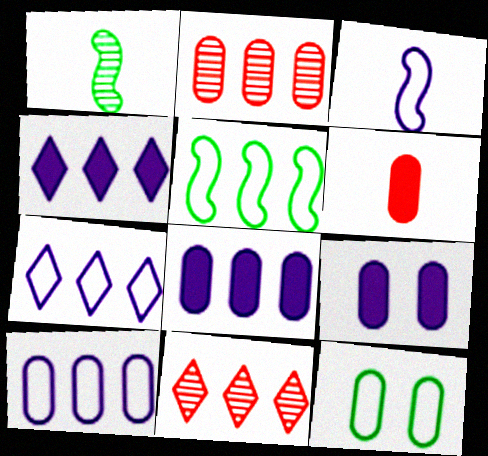[[2, 4, 5], 
[5, 8, 11]]